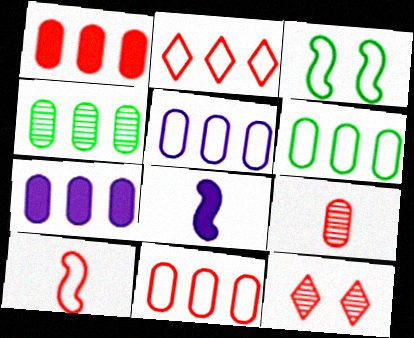[[1, 4, 5], 
[1, 10, 12], 
[4, 7, 11], 
[5, 6, 11], 
[6, 8, 12]]